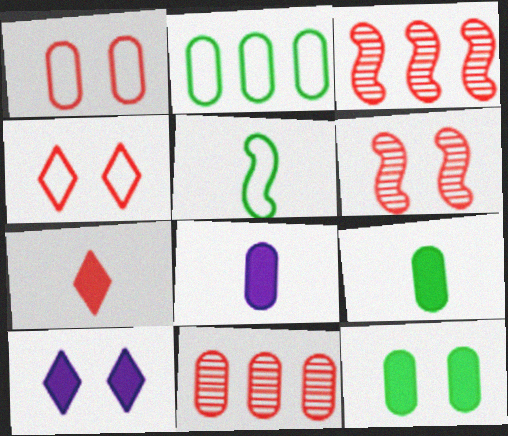[[1, 3, 7], 
[5, 10, 11]]